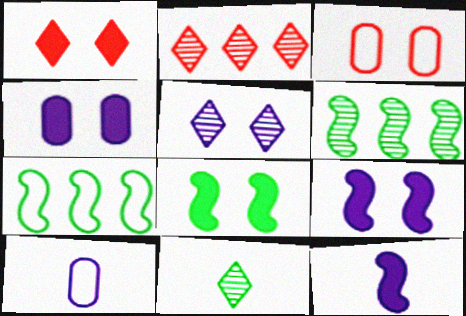[[1, 4, 8], 
[1, 6, 10], 
[2, 5, 11], 
[2, 8, 10], 
[3, 5, 8]]